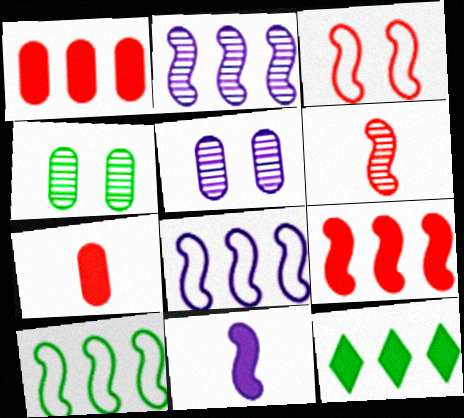[[2, 9, 10], 
[3, 6, 9]]